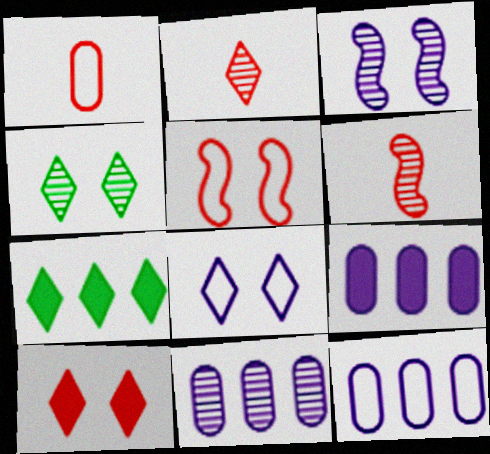[[1, 3, 7], 
[2, 7, 8], 
[4, 6, 11], 
[4, 8, 10], 
[9, 11, 12]]